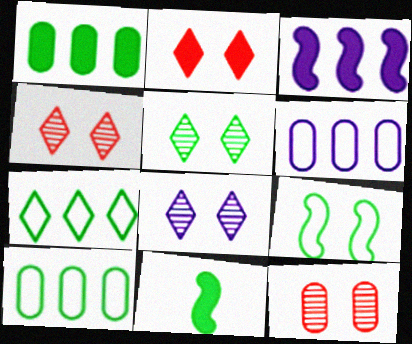[[4, 5, 8], 
[4, 6, 11], 
[5, 10, 11]]